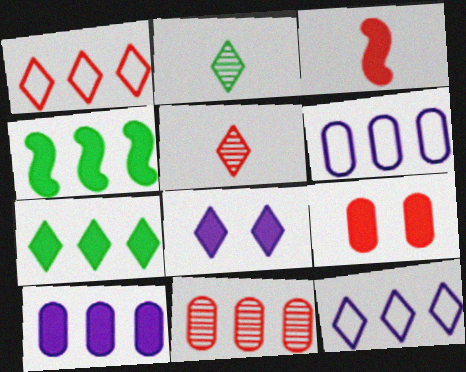[[1, 2, 8], 
[4, 11, 12]]